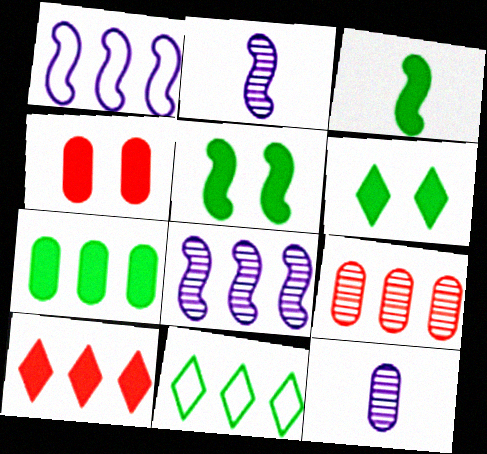[[2, 4, 11], 
[3, 6, 7]]